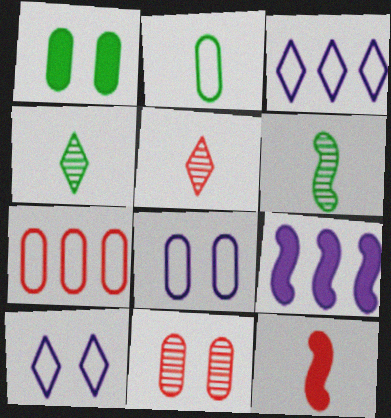[[1, 8, 11], 
[2, 7, 8]]